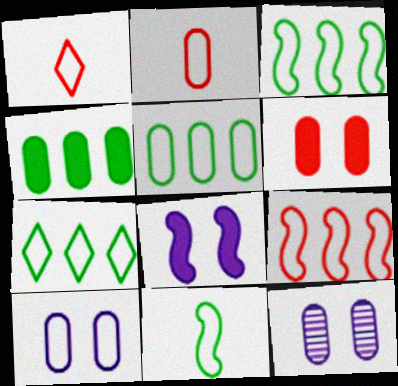[[1, 3, 10], 
[2, 4, 12], 
[2, 5, 10], 
[3, 5, 7]]